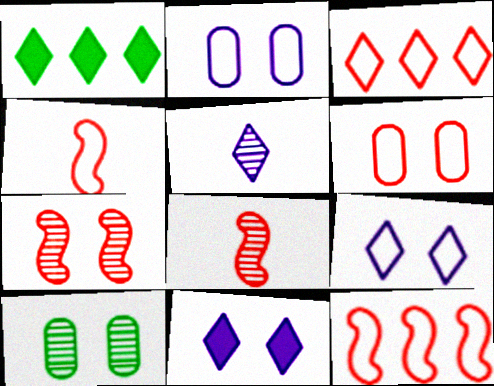[[1, 2, 8], 
[3, 4, 6]]